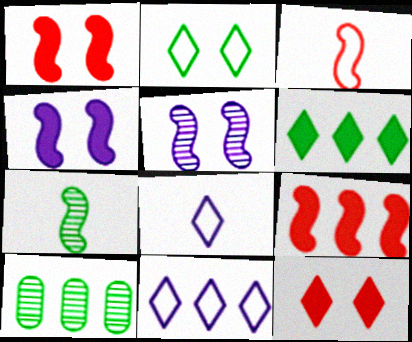[[1, 8, 10], 
[9, 10, 11]]